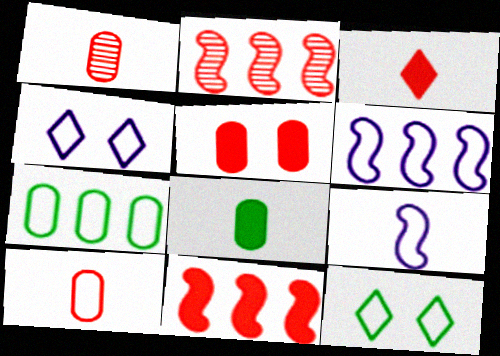[[2, 4, 8], 
[3, 5, 11], 
[6, 10, 12]]